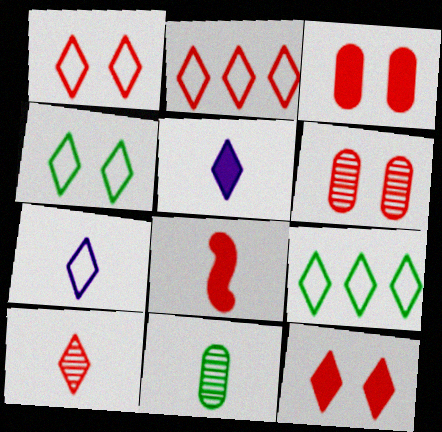[[1, 7, 9], 
[2, 4, 7], 
[2, 6, 8], 
[2, 10, 12], 
[7, 8, 11]]